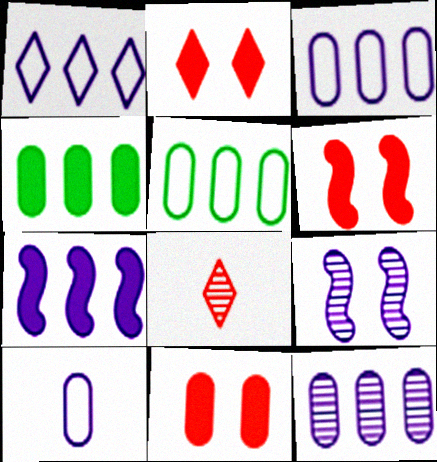[[1, 7, 12], 
[2, 6, 11]]